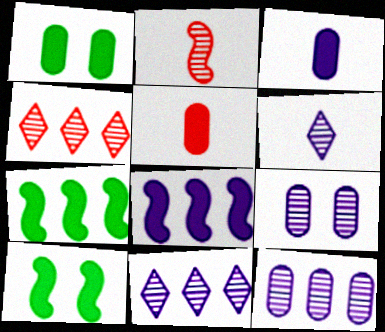[]